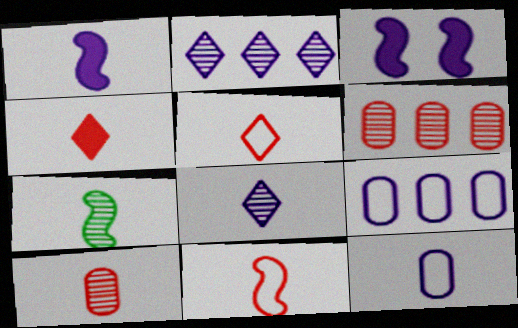[[1, 7, 11], 
[1, 8, 12], 
[2, 3, 12], 
[3, 8, 9], 
[4, 7, 12], 
[4, 10, 11], 
[7, 8, 10]]